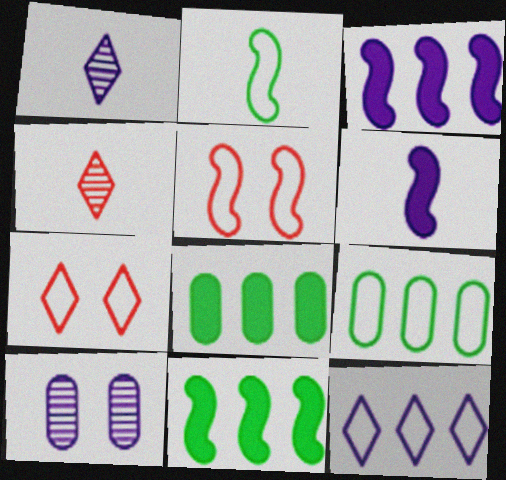[[1, 5, 8], 
[6, 10, 12]]